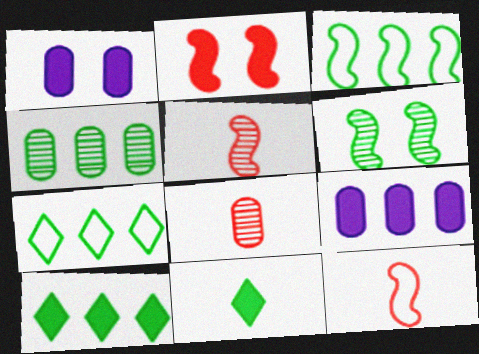[[1, 5, 7], 
[2, 9, 11], 
[3, 4, 10]]